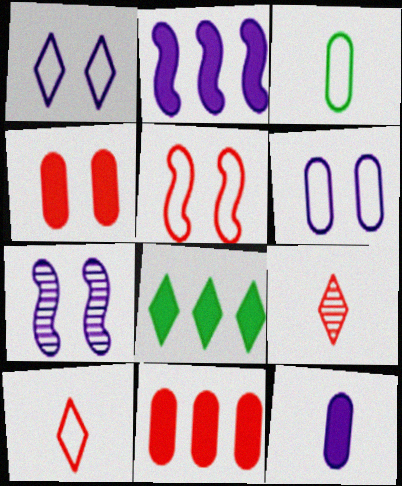[[1, 8, 9], 
[2, 8, 11], 
[5, 9, 11]]